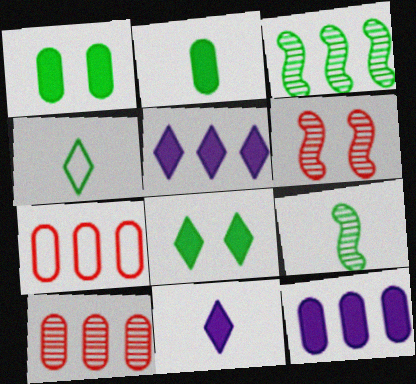[[1, 3, 4], 
[2, 4, 9], 
[3, 5, 7], 
[4, 6, 12]]